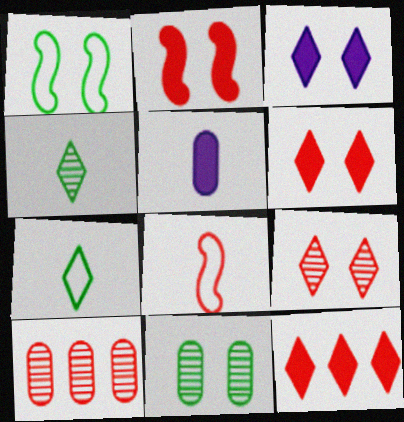[[4, 5, 8], 
[6, 8, 10]]